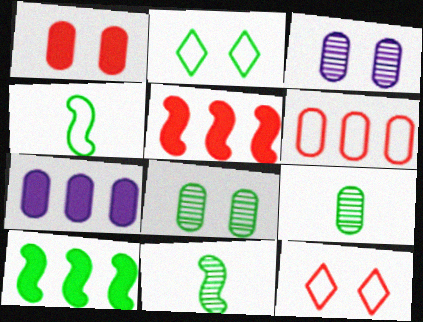[[2, 9, 10], 
[7, 11, 12]]